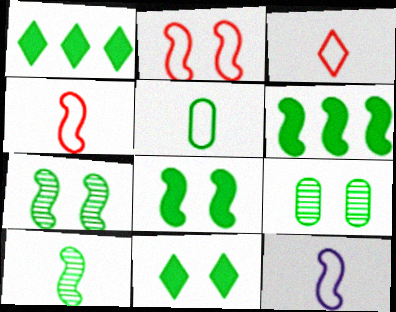[[1, 5, 7], 
[3, 5, 12]]